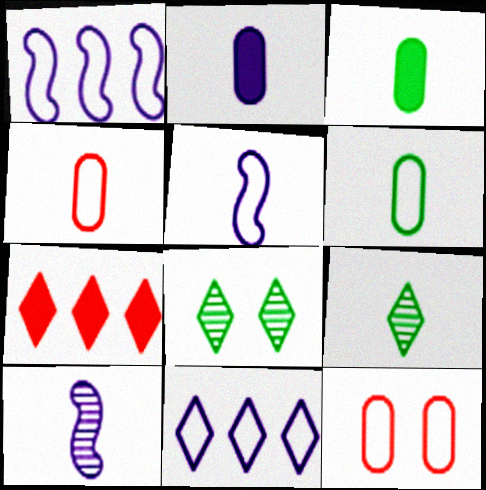[]